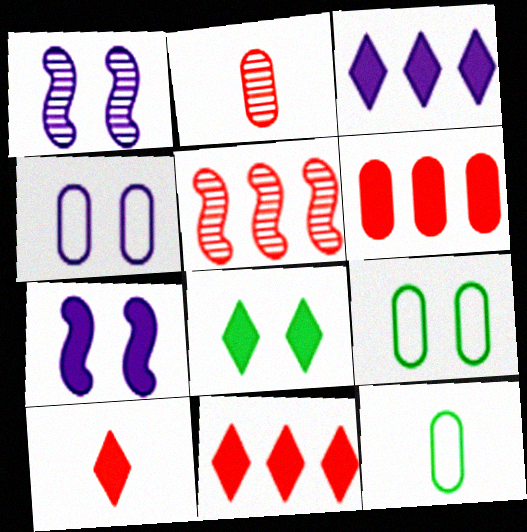[[1, 11, 12], 
[3, 8, 10]]